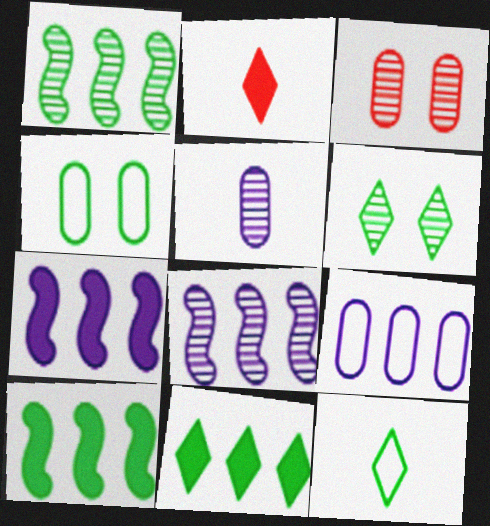[[2, 4, 8], 
[3, 7, 12], 
[6, 11, 12]]